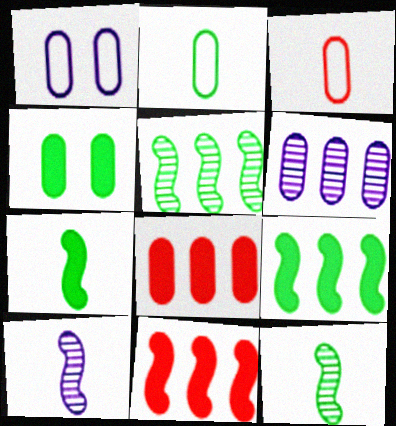[[3, 4, 6]]